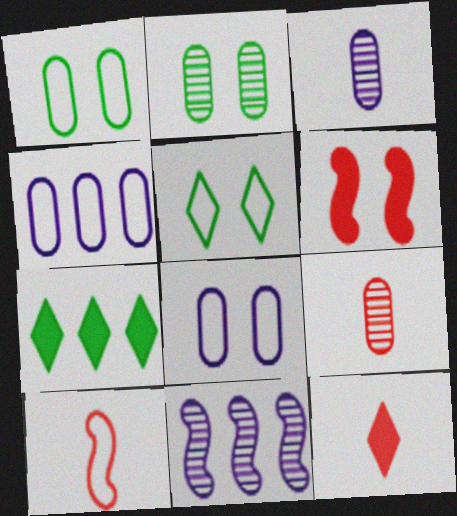[[1, 11, 12], 
[4, 5, 10], 
[9, 10, 12]]